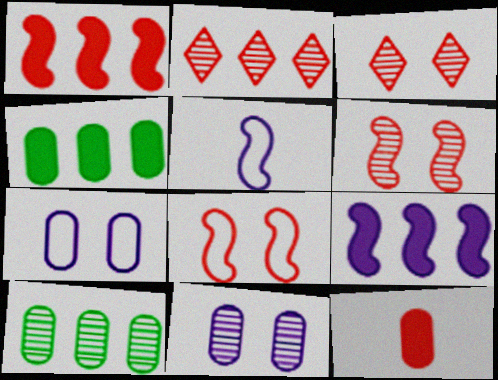[[2, 8, 12], 
[3, 4, 5], 
[7, 10, 12]]